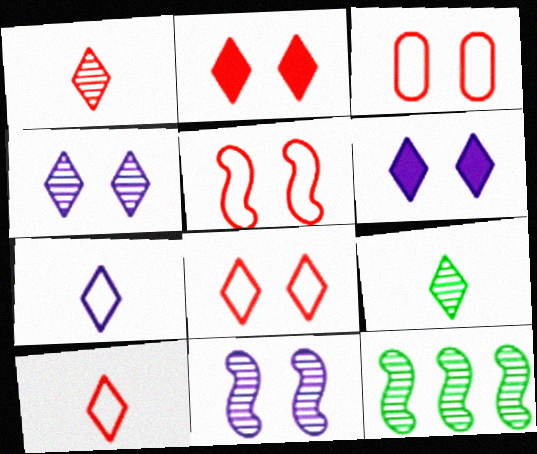[[3, 5, 8]]